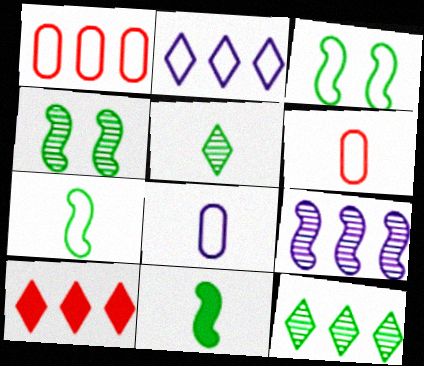[[2, 3, 6], 
[2, 10, 12], 
[4, 8, 10]]